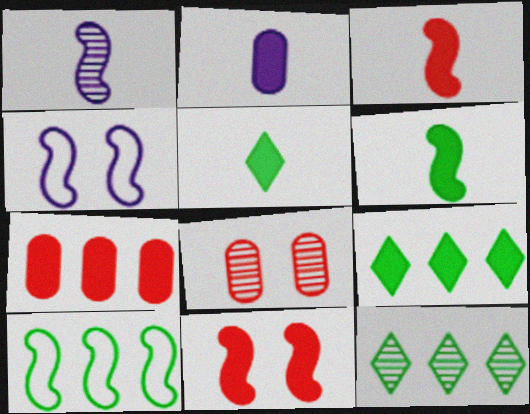[[1, 8, 12], 
[1, 10, 11], 
[2, 3, 5], 
[2, 9, 11]]